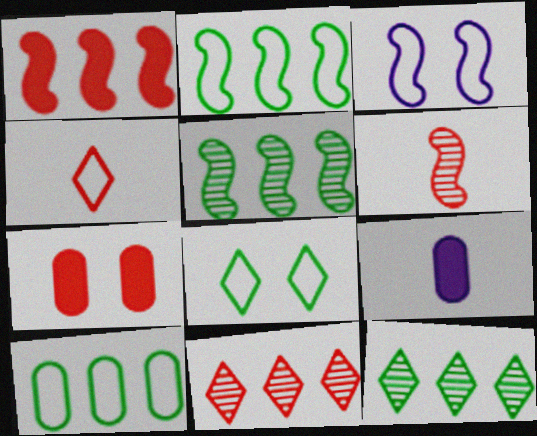[[3, 4, 10]]